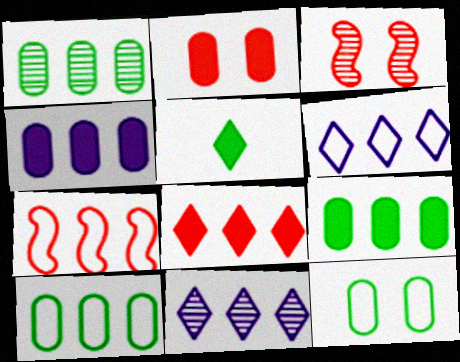[[1, 9, 10], 
[6, 7, 10], 
[7, 9, 11]]